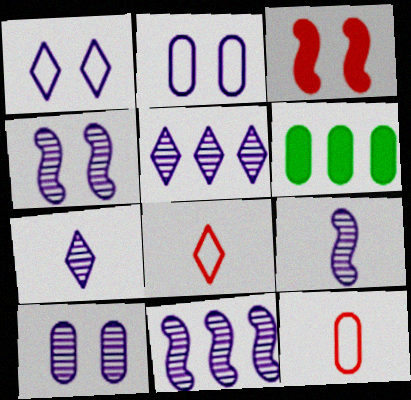[[4, 6, 8], 
[4, 9, 11], 
[5, 9, 10], 
[6, 10, 12], 
[7, 10, 11]]